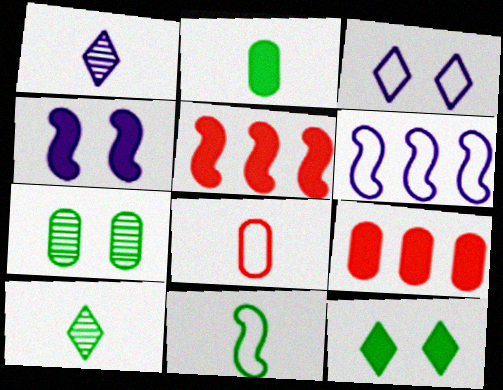[[2, 10, 11]]